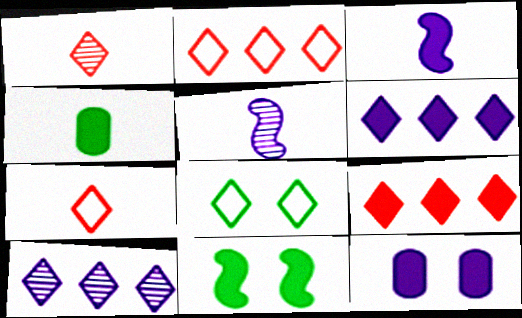[[1, 6, 8], 
[3, 6, 12], 
[4, 5, 7]]